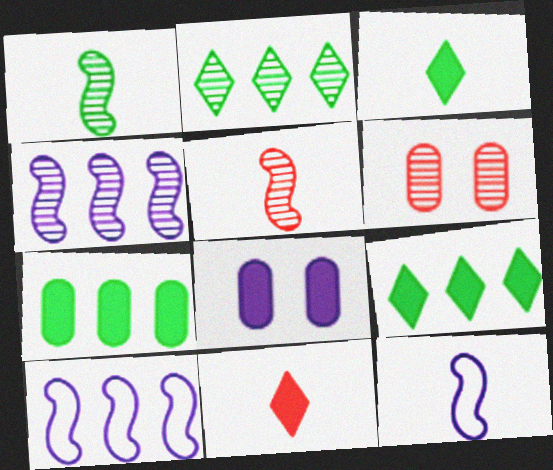[[3, 6, 10], 
[6, 9, 12]]